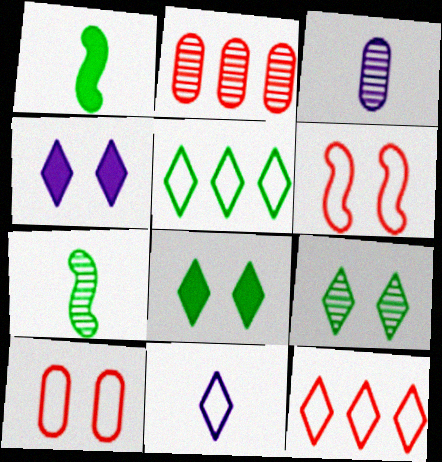[]